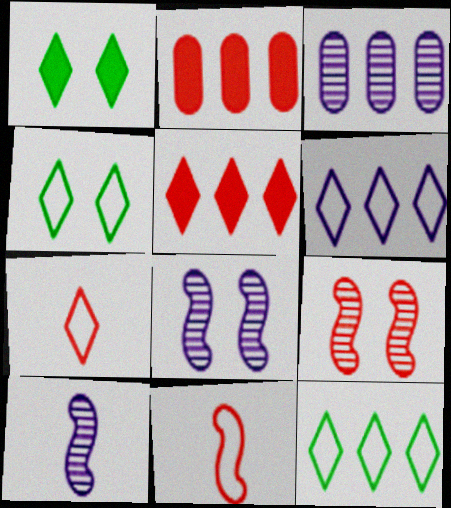[[1, 3, 11], 
[2, 4, 10], 
[2, 7, 9], 
[4, 6, 7]]